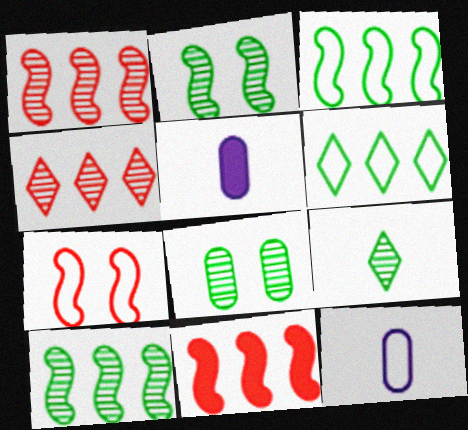[[6, 7, 12], 
[8, 9, 10]]